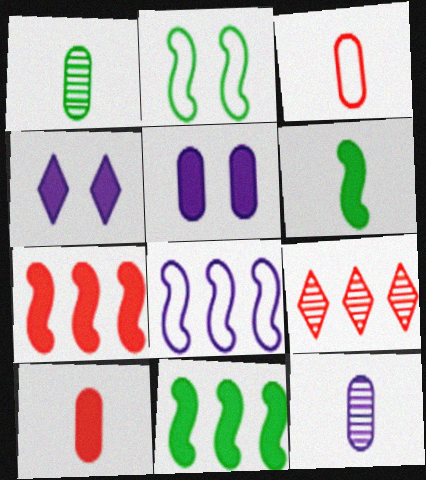[[4, 8, 12], 
[4, 10, 11]]